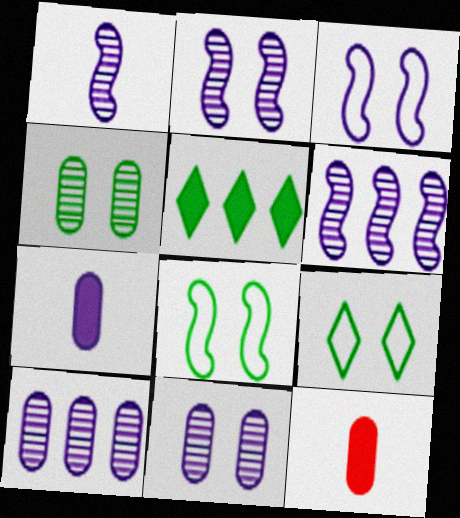[[1, 2, 6], 
[6, 9, 12]]